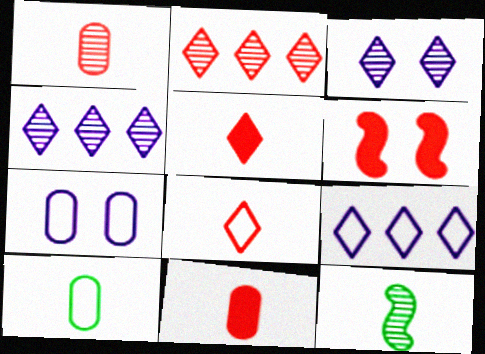[[4, 6, 10]]